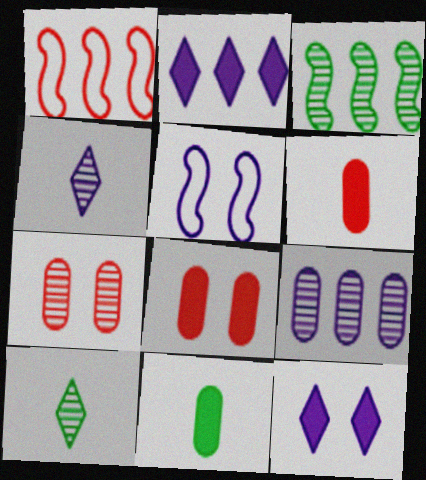[[3, 4, 7]]